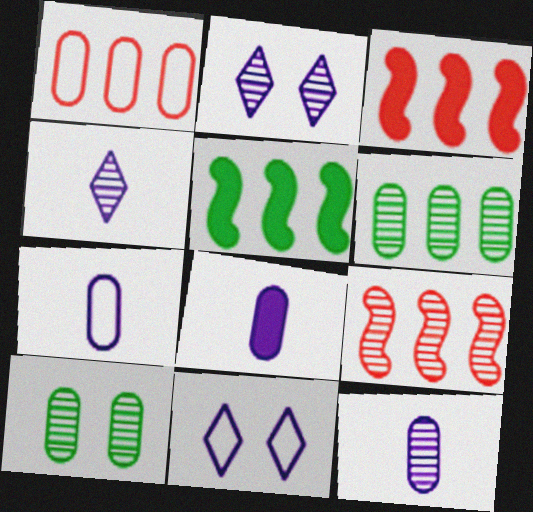[[1, 8, 10], 
[4, 9, 10], 
[7, 8, 12]]